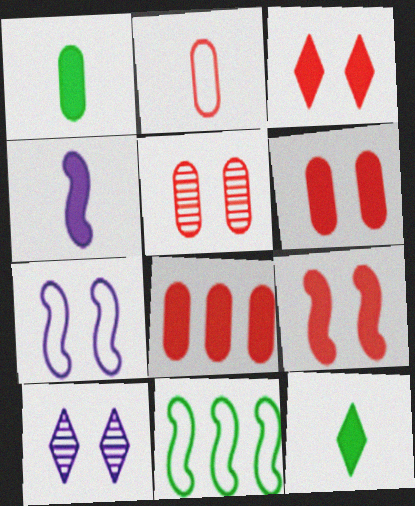[[2, 5, 8], 
[3, 6, 9]]